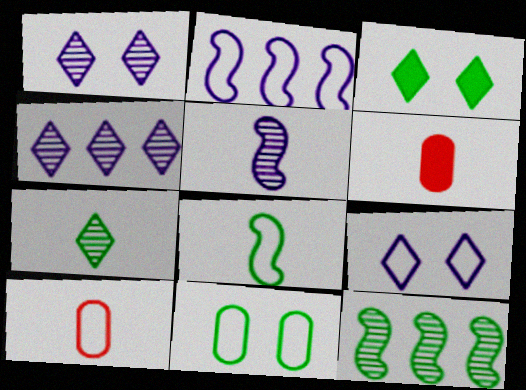[[6, 9, 12]]